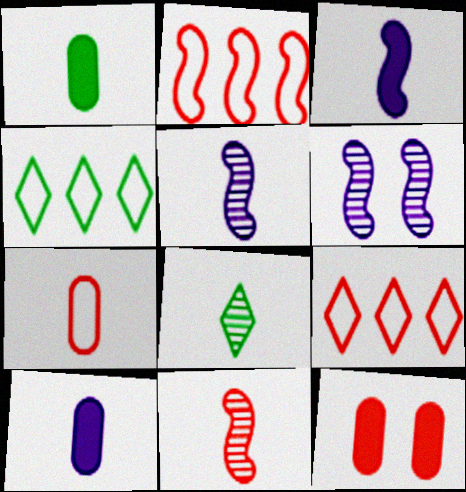[[1, 6, 9], 
[3, 7, 8], 
[4, 5, 12], 
[9, 11, 12]]